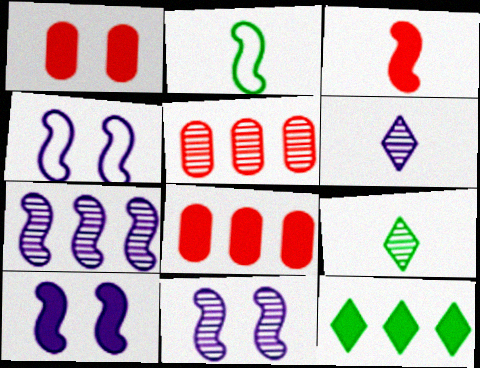[[4, 8, 9], 
[4, 10, 11], 
[5, 9, 11]]